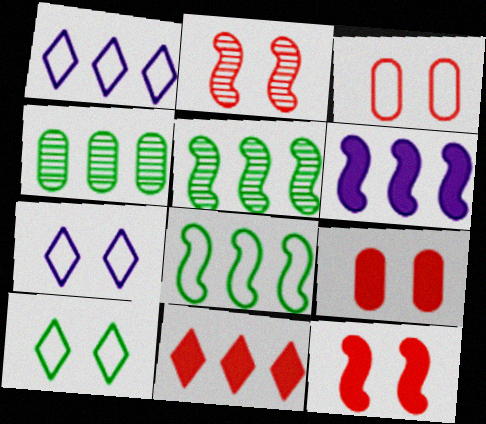[]